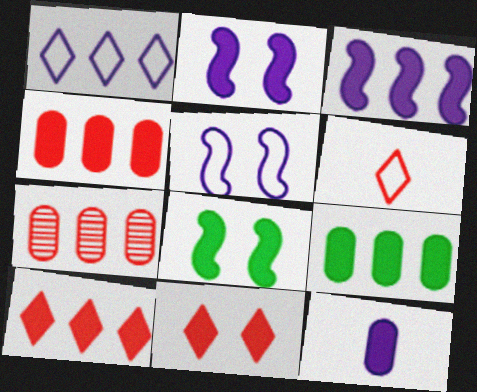[[3, 9, 10], 
[8, 10, 12]]